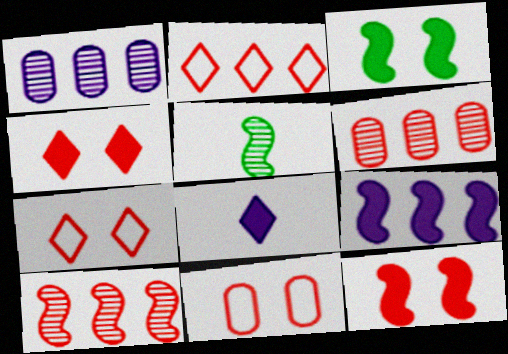[]